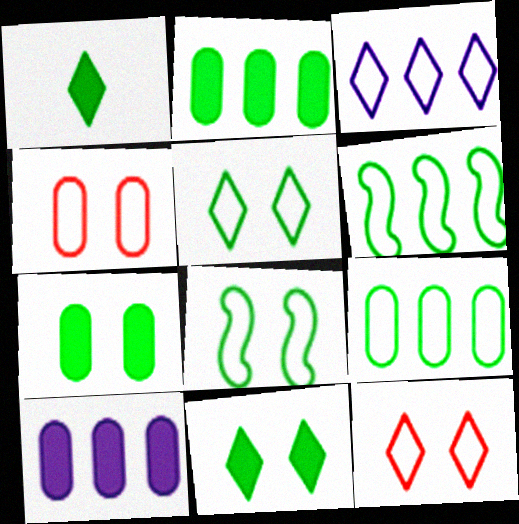[]